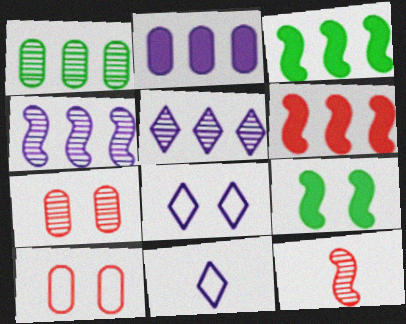[[3, 7, 11], 
[7, 8, 9]]